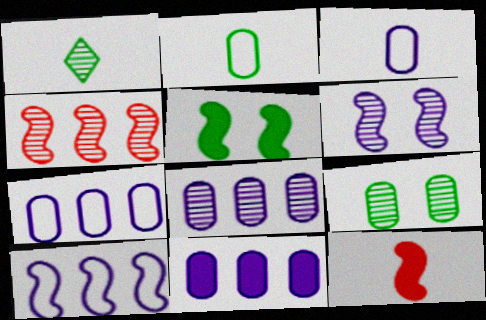[[1, 3, 12], 
[7, 8, 11]]